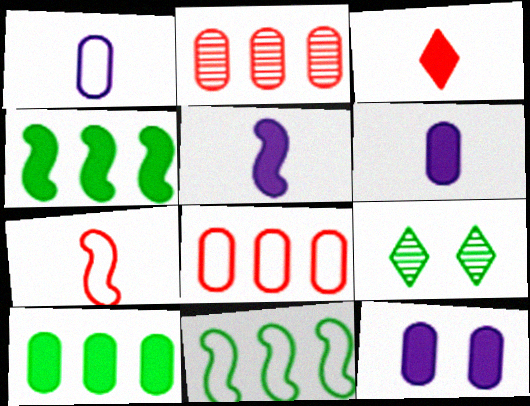[[3, 4, 12], 
[5, 8, 9]]